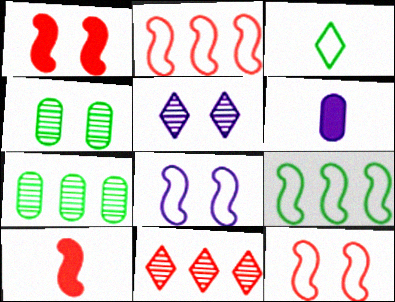[]